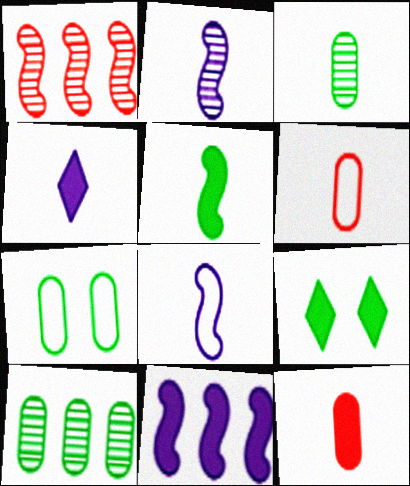[[1, 4, 7], 
[4, 5, 12], 
[9, 11, 12]]